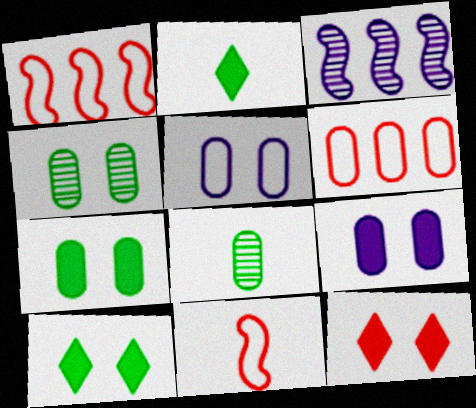[[6, 8, 9]]